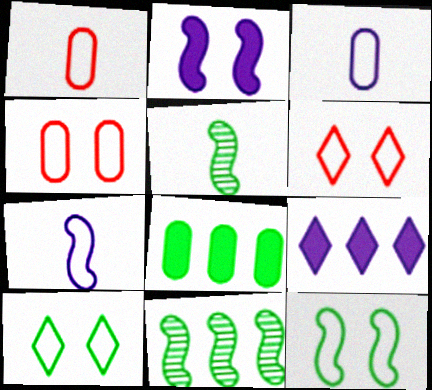[[4, 5, 9], 
[5, 8, 10]]